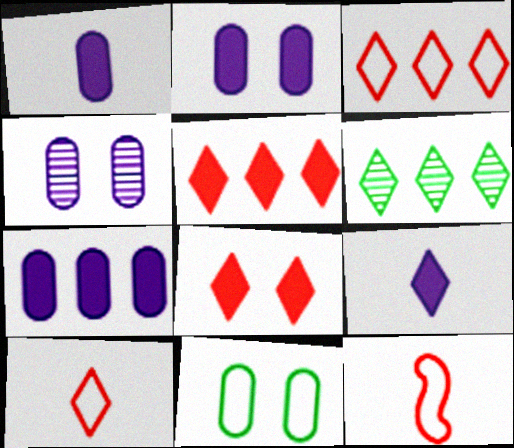[[1, 2, 7], 
[2, 6, 12]]